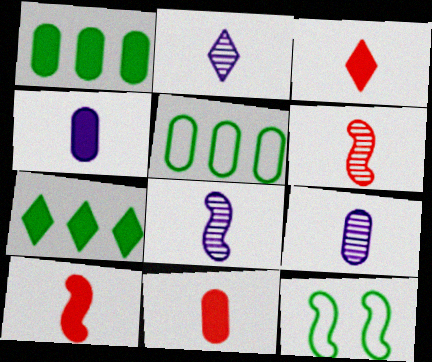[[2, 8, 9], 
[3, 10, 11]]